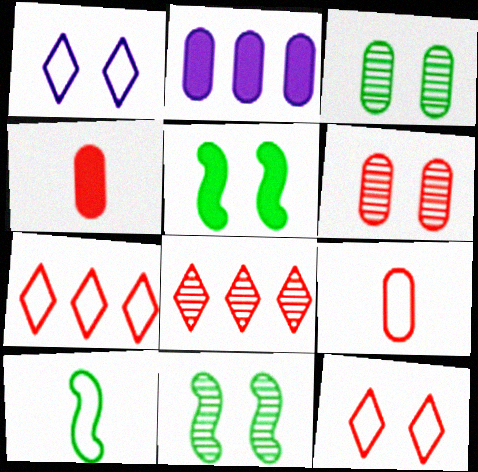[[1, 5, 6], 
[2, 3, 9]]